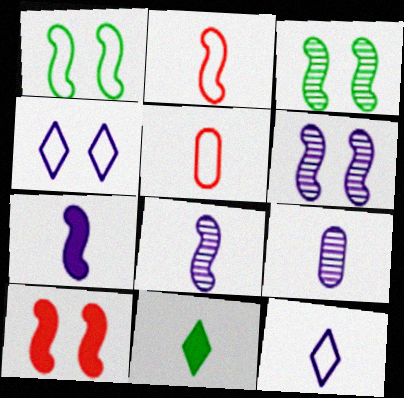[[1, 6, 10], 
[2, 9, 11], 
[5, 8, 11], 
[7, 9, 12]]